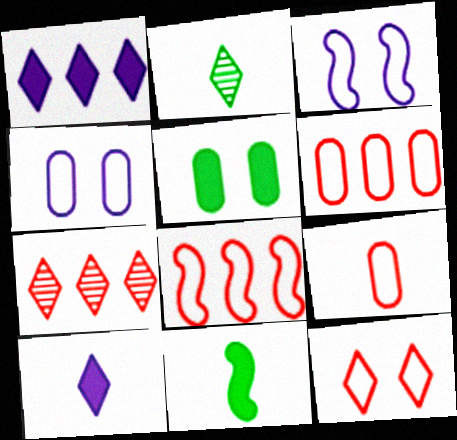[[1, 2, 12], 
[4, 7, 11], 
[8, 9, 12]]